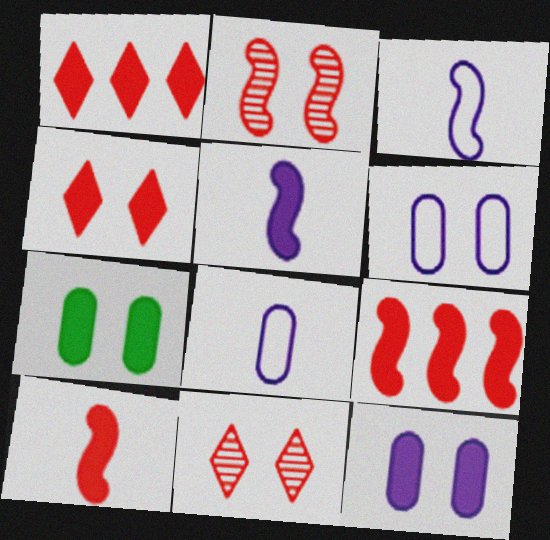[[1, 5, 7]]